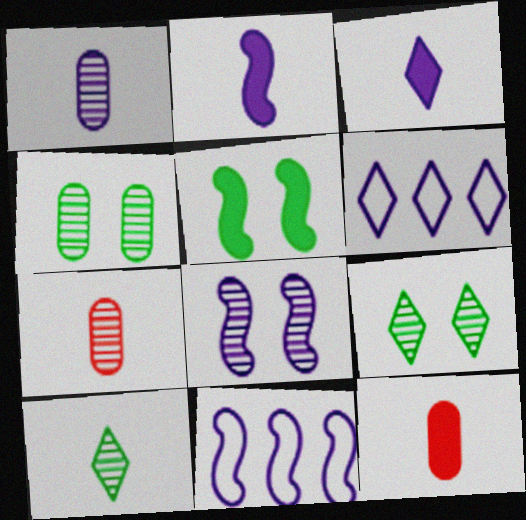[[2, 8, 11], 
[5, 6, 7], 
[9, 11, 12]]